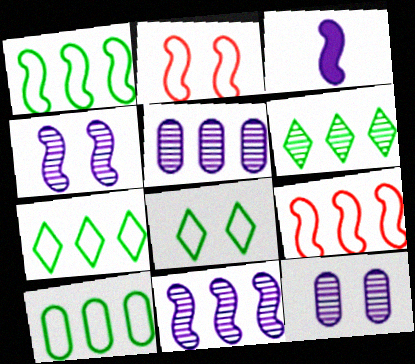[[1, 7, 10]]